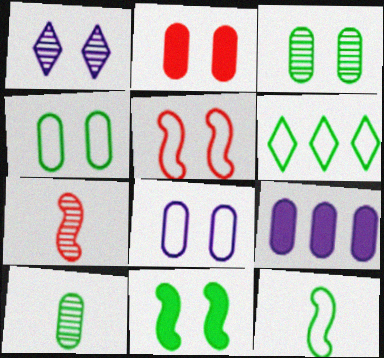[[2, 3, 8], 
[4, 6, 12], 
[6, 10, 11]]